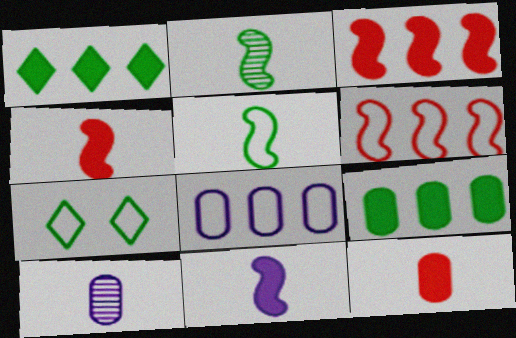[[2, 7, 9], 
[3, 7, 10]]